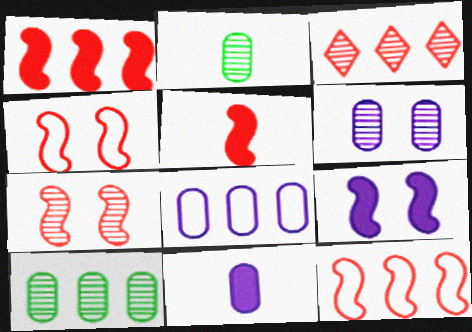[[5, 7, 12], 
[6, 8, 11]]